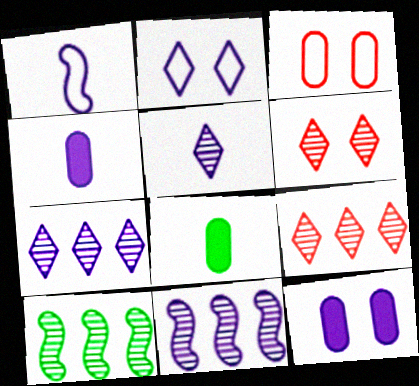[[1, 4, 5], 
[1, 7, 12], 
[2, 4, 11]]